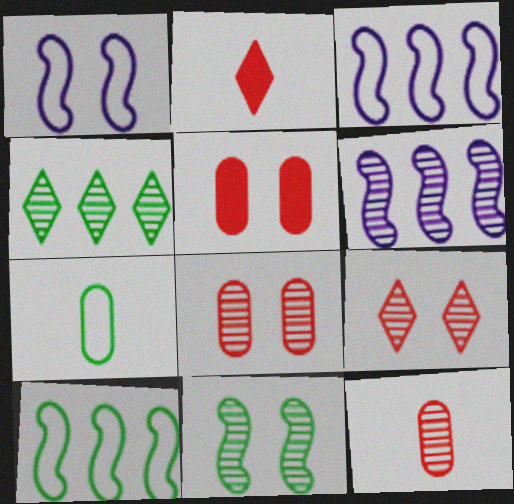[]